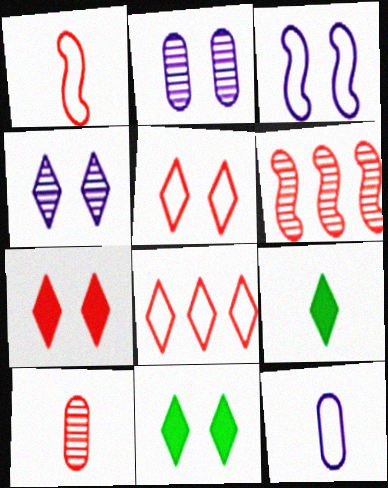[[4, 5, 11], 
[4, 8, 9], 
[6, 11, 12]]